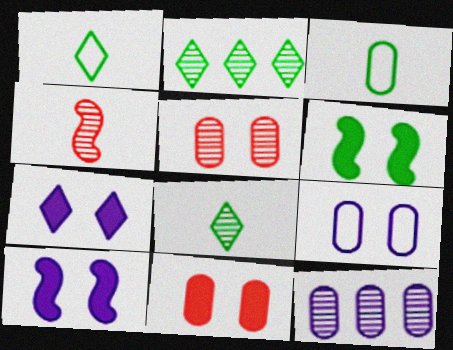[[2, 3, 6], 
[3, 11, 12], 
[6, 7, 11]]